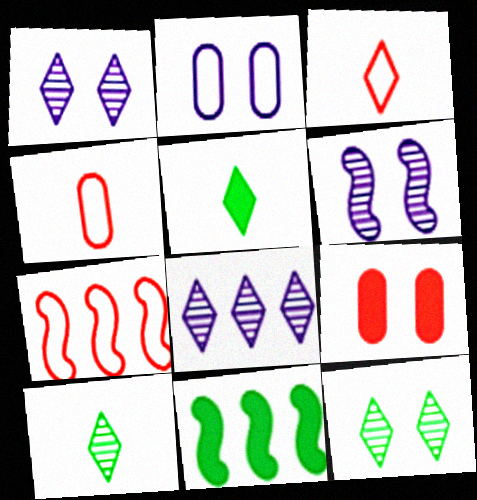[[1, 4, 11]]